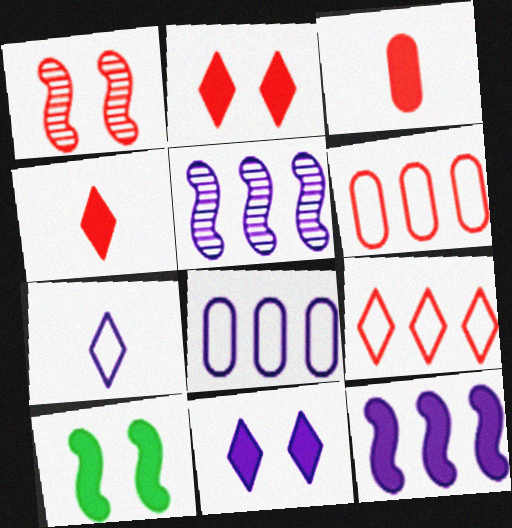[[1, 3, 9], 
[1, 4, 6]]